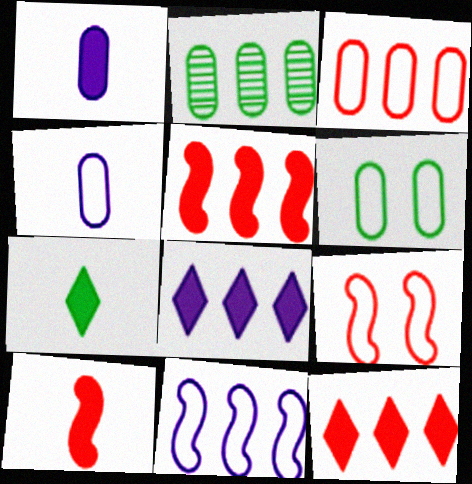[[1, 7, 10], 
[2, 11, 12], 
[3, 4, 6]]